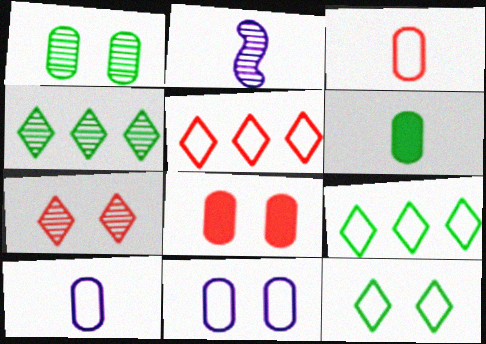[[1, 8, 11], 
[2, 8, 9]]